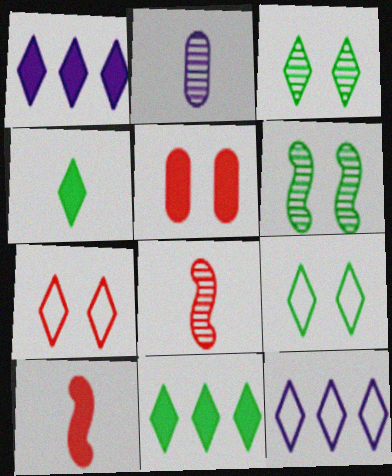[]